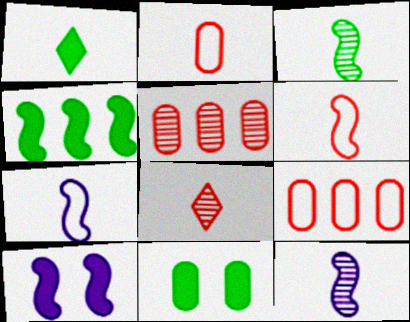[[1, 2, 12], 
[1, 4, 11]]